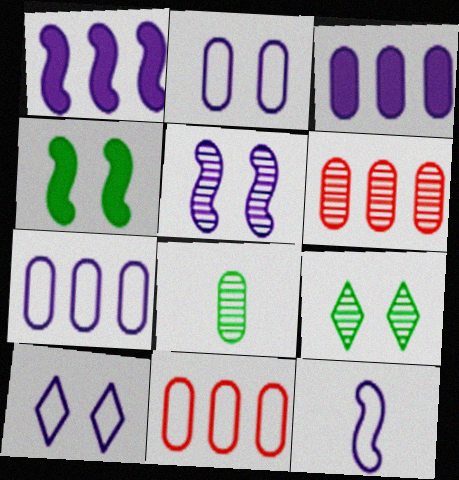[[1, 5, 12], 
[7, 10, 12]]